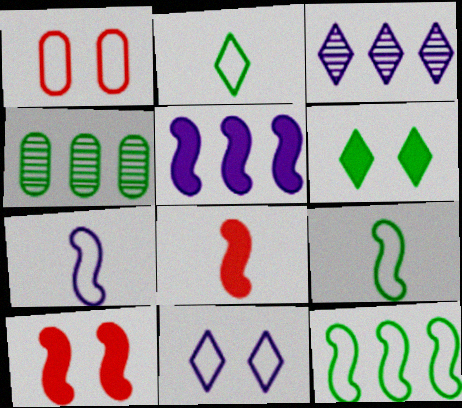[[4, 6, 9], 
[4, 8, 11]]